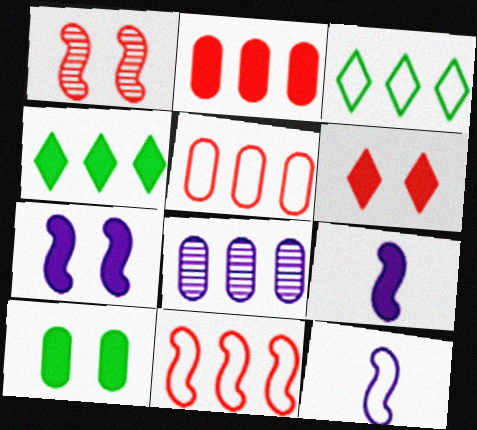[[4, 8, 11], 
[6, 7, 10]]